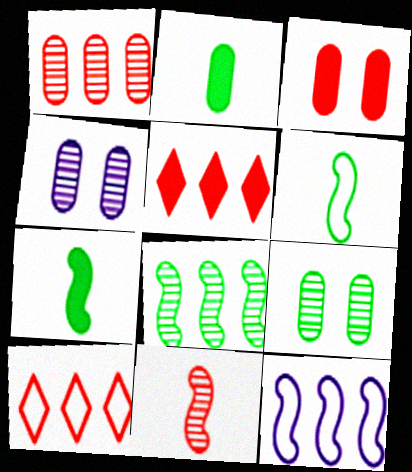[[3, 10, 11], 
[4, 5, 6], 
[4, 7, 10]]